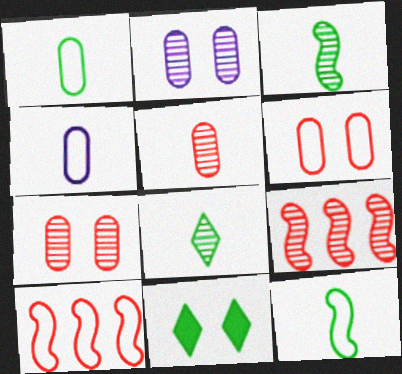[[2, 8, 9], 
[4, 9, 11]]